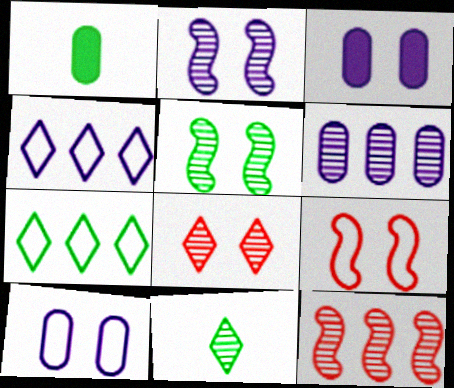[[1, 5, 7]]